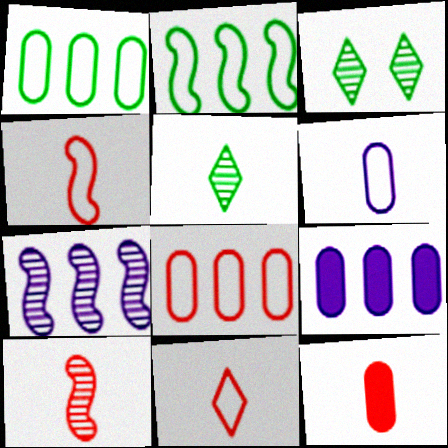[[3, 4, 9], 
[10, 11, 12]]